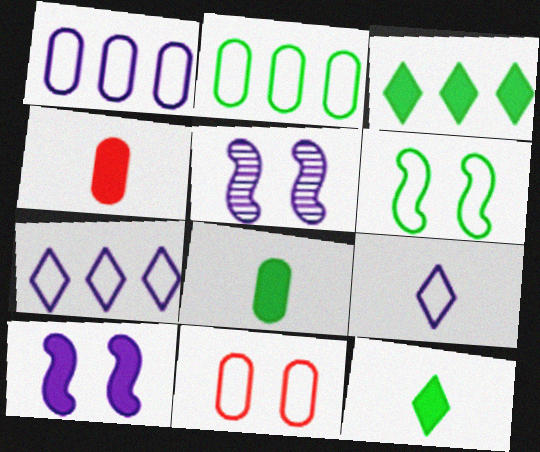[[3, 4, 10]]